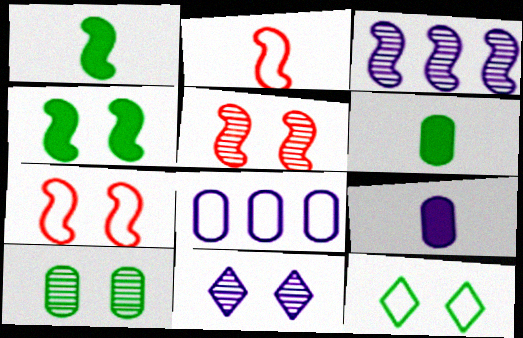[[1, 3, 7], 
[2, 3, 4], 
[2, 8, 12], 
[4, 10, 12], 
[5, 10, 11]]